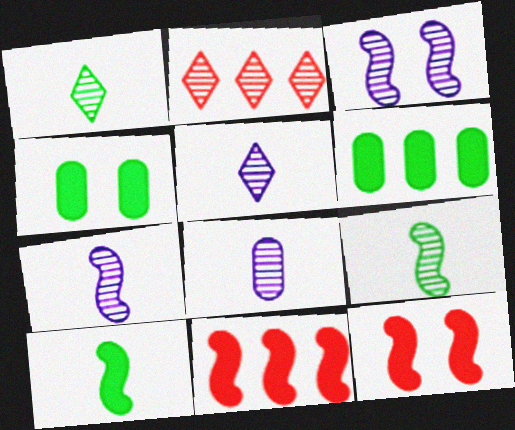[[5, 7, 8]]